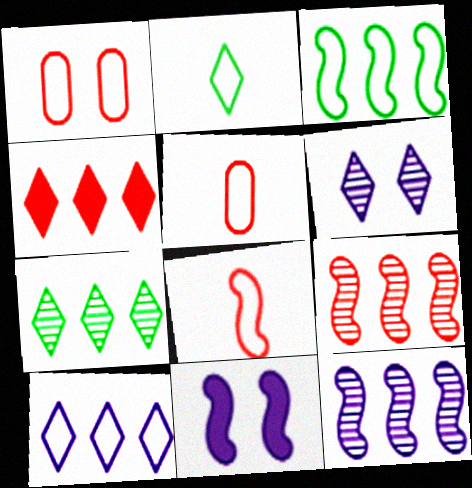[[2, 4, 6], 
[4, 7, 10], 
[5, 7, 11]]